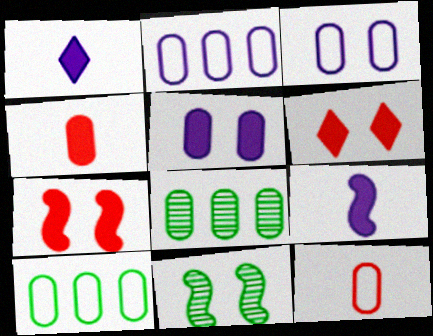[[3, 4, 8], 
[3, 6, 11], 
[3, 10, 12], 
[5, 8, 12]]